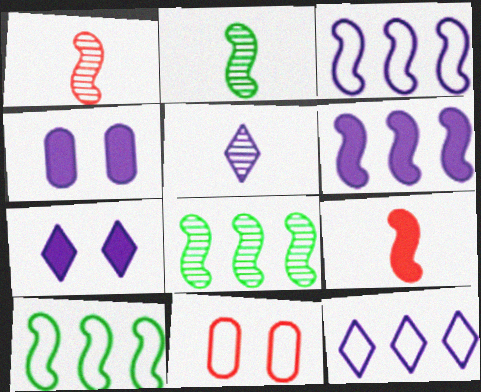[[3, 4, 5], 
[5, 7, 12]]